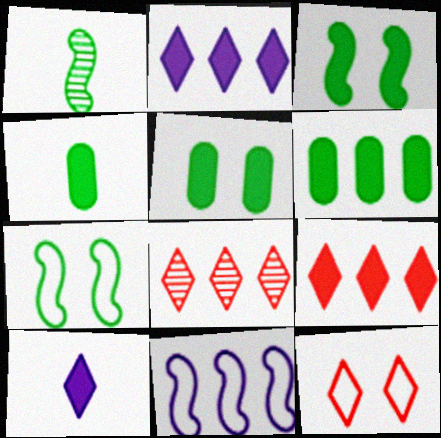[[4, 5, 6], 
[6, 8, 11]]